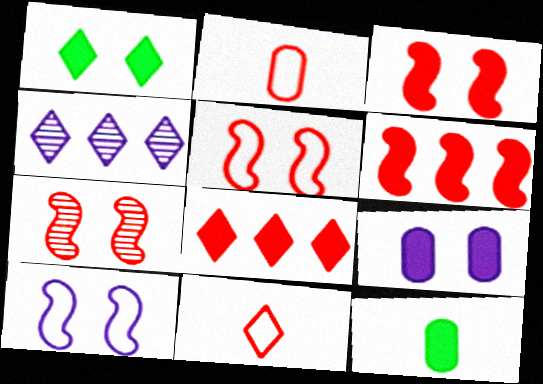[[1, 3, 9], 
[1, 4, 11], 
[2, 7, 8], 
[3, 5, 7], 
[4, 5, 12]]